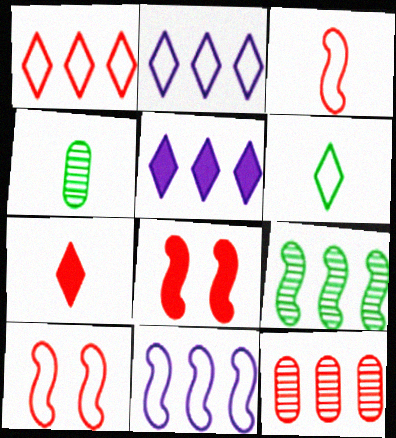[[2, 4, 8], 
[4, 5, 10], 
[7, 10, 12]]